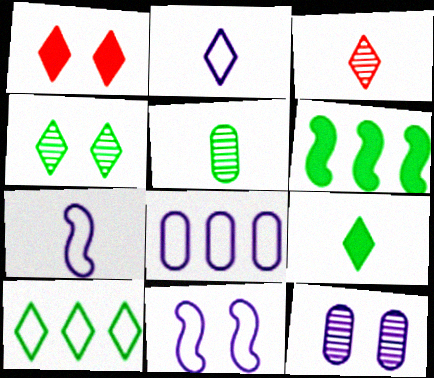[[2, 3, 9], 
[2, 8, 11], 
[4, 9, 10]]